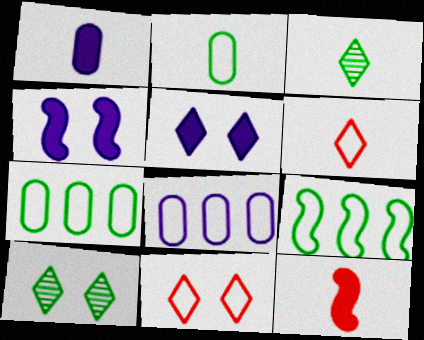[[5, 10, 11], 
[8, 10, 12]]